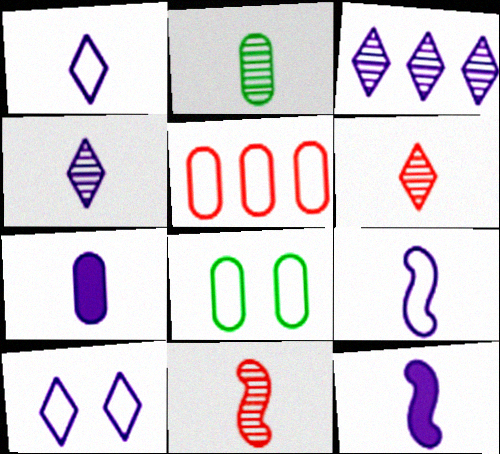[[2, 4, 11], 
[4, 7, 9]]